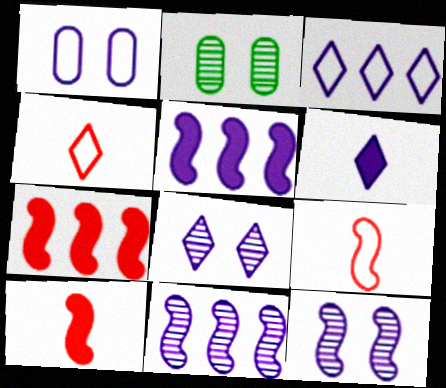[[1, 6, 11], 
[2, 3, 10], 
[2, 4, 5], 
[3, 6, 8]]